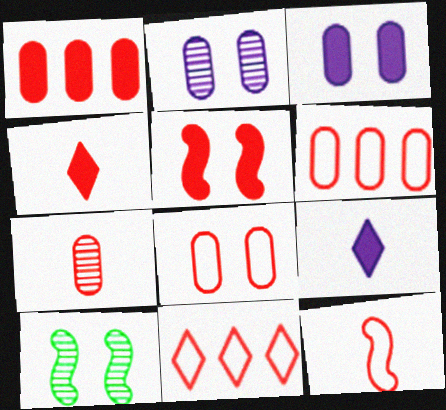[[1, 4, 5], 
[1, 7, 8], 
[4, 7, 12], 
[5, 7, 11], 
[6, 9, 10], 
[8, 11, 12]]